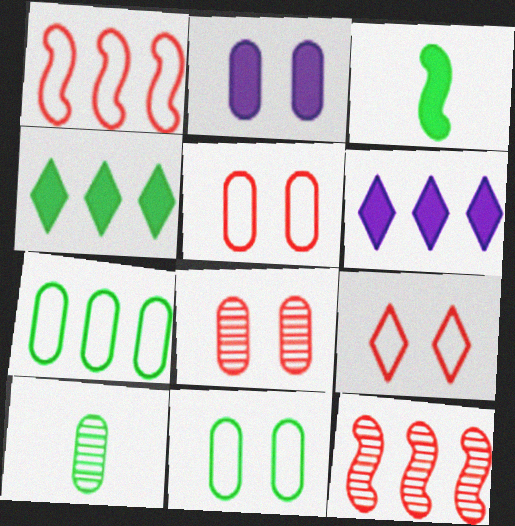[[2, 8, 11], 
[6, 7, 12]]